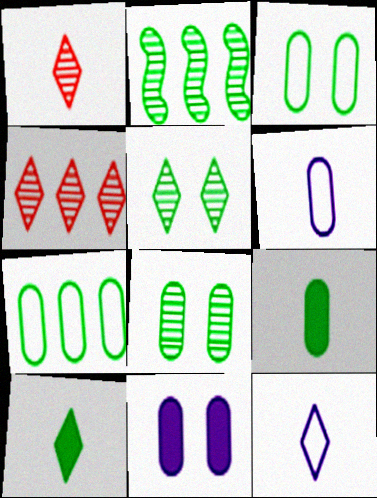[[1, 10, 12], 
[2, 3, 10], 
[7, 8, 9]]